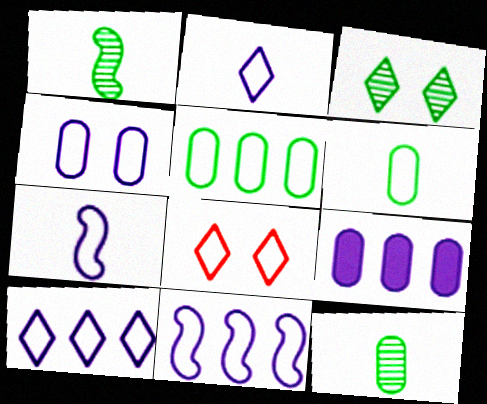[[1, 8, 9], 
[2, 4, 11], 
[4, 7, 10], 
[5, 7, 8], 
[6, 8, 11]]